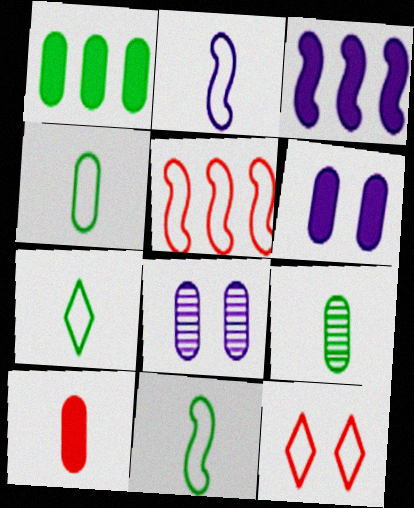[[1, 6, 10], 
[3, 9, 12], 
[4, 7, 11]]